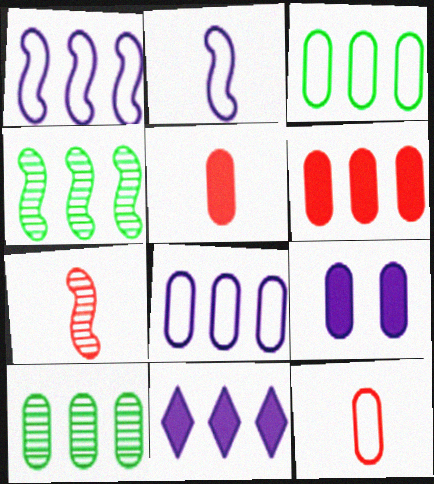[[6, 8, 10], 
[9, 10, 12]]